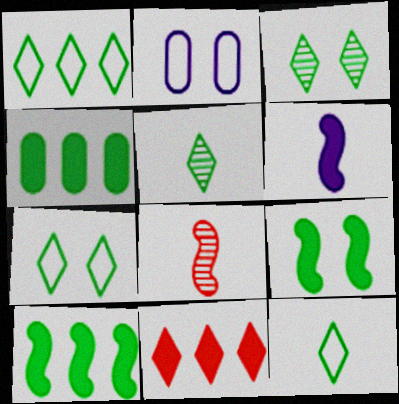[[1, 7, 12]]